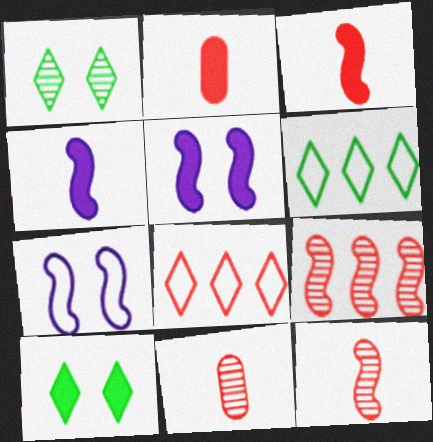[[5, 6, 11]]